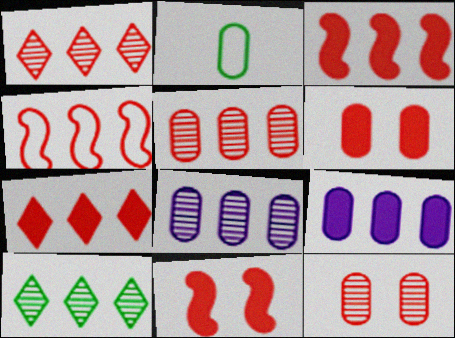[[2, 6, 8], 
[2, 9, 12], 
[4, 5, 7], 
[4, 9, 10]]